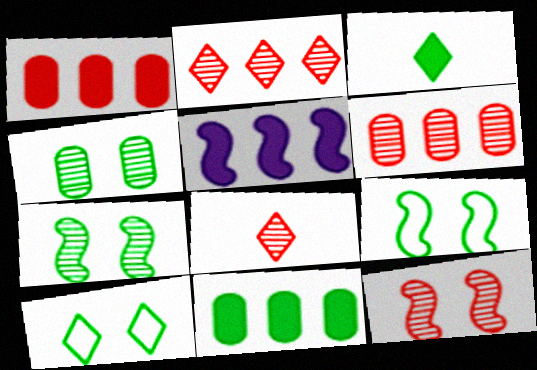[[6, 8, 12]]